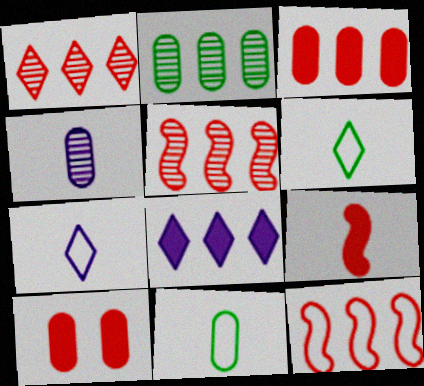[[1, 3, 12], 
[2, 8, 12], 
[4, 6, 9]]